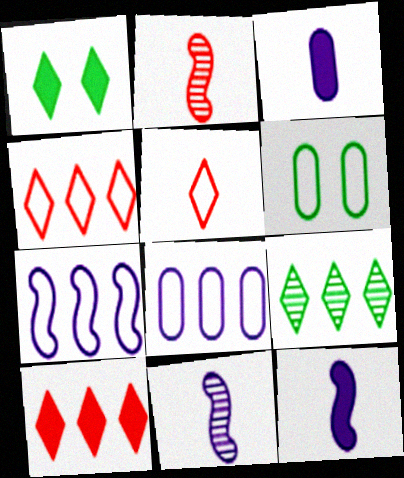[[1, 2, 8], 
[5, 6, 7], 
[6, 10, 11]]